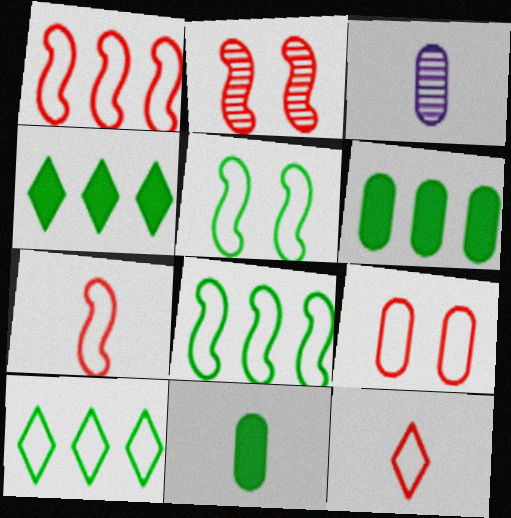[[1, 9, 12], 
[3, 6, 9]]